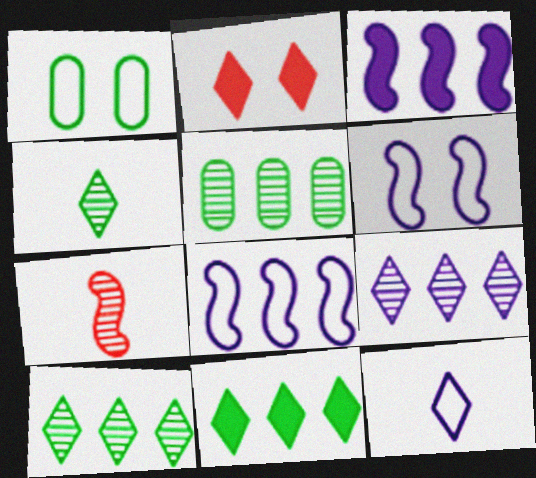[[2, 10, 12]]